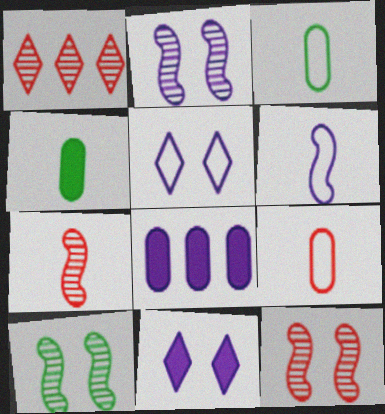[[2, 10, 12]]